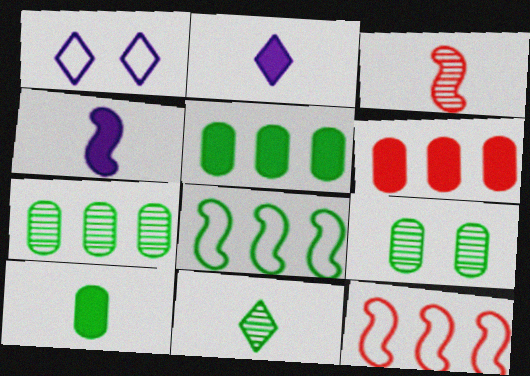[[1, 3, 5], 
[2, 9, 12]]